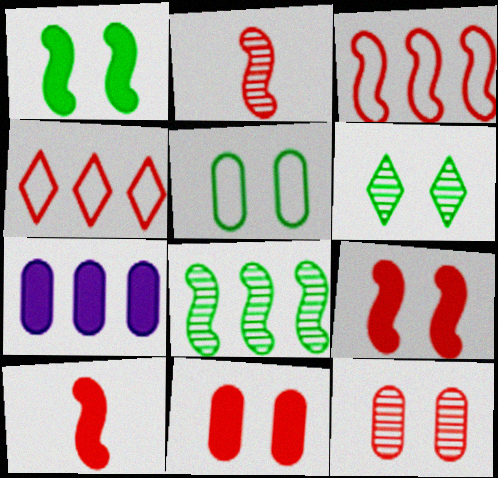[[1, 5, 6], 
[2, 3, 9], 
[2, 4, 11], 
[4, 7, 8], 
[4, 10, 12]]